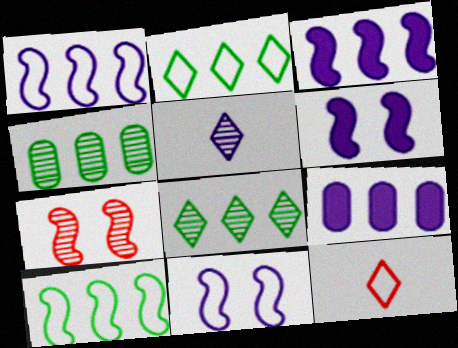[[4, 5, 7], 
[4, 6, 12], 
[5, 9, 11]]